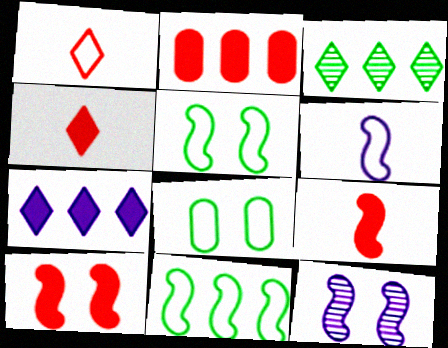[[2, 4, 10], 
[5, 10, 12], 
[9, 11, 12]]